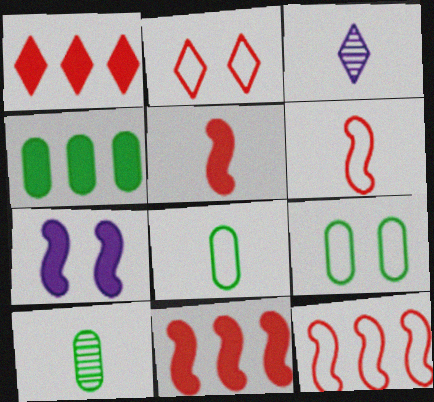[[3, 5, 8], 
[3, 9, 11], 
[4, 9, 10]]